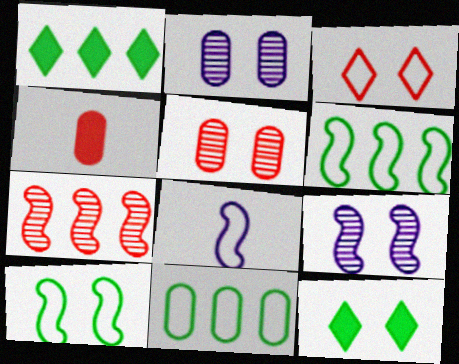[[1, 5, 8], 
[2, 4, 11], 
[3, 4, 7], 
[3, 8, 11]]